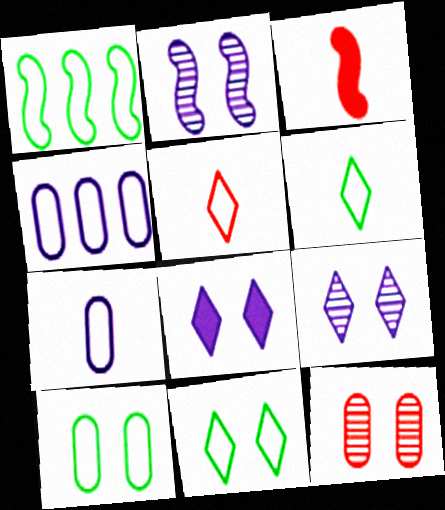[[1, 2, 3], 
[1, 6, 10]]